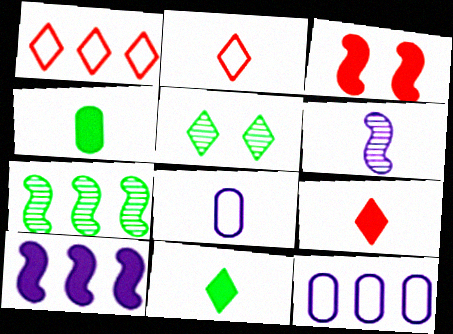[[2, 4, 6]]